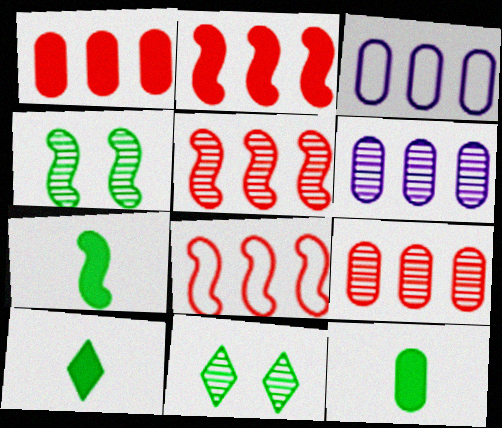[[2, 5, 8], 
[7, 10, 12]]